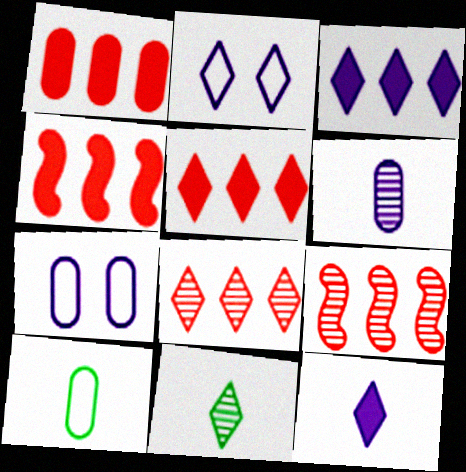[[1, 4, 5], 
[2, 5, 11], 
[4, 7, 11]]